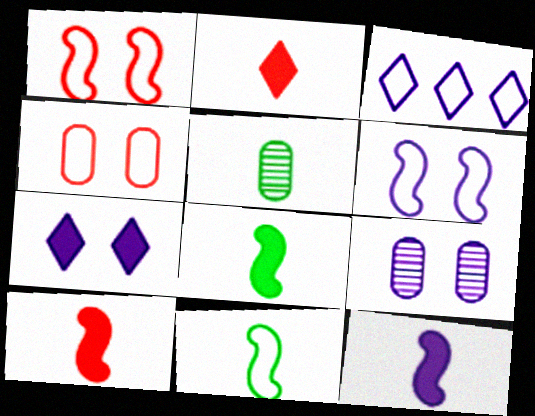[[3, 4, 11], 
[3, 9, 12], 
[6, 7, 9], 
[8, 10, 12]]